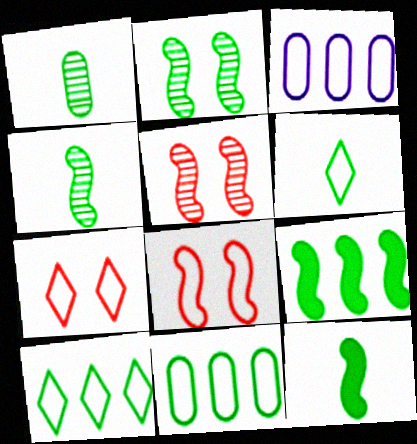[[1, 6, 12], 
[3, 6, 8]]